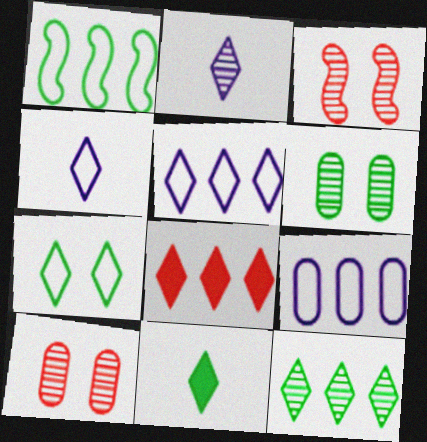[[1, 6, 11], 
[2, 7, 8], 
[3, 9, 11], 
[5, 8, 12], 
[7, 11, 12]]